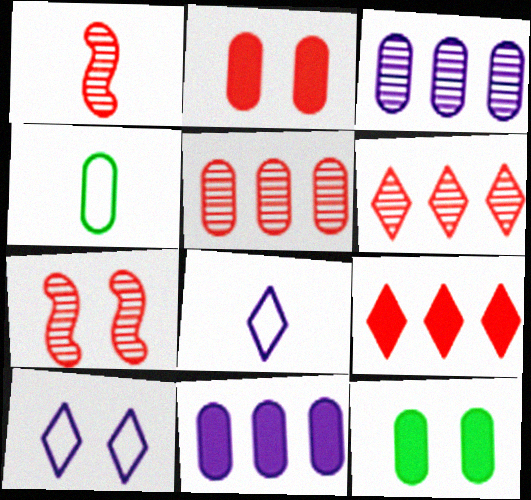[[2, 3, 4], 
[7, 10, 12]]